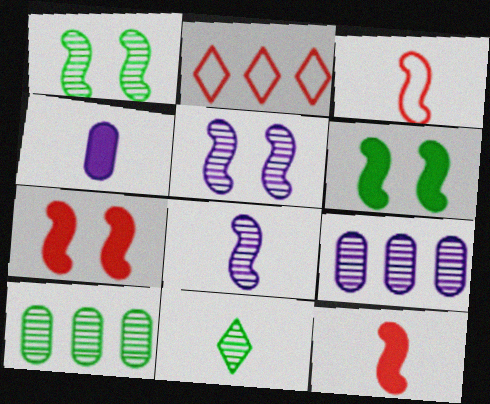[[1, 2, 4], 
[1, 10, 11], 
[3, 4, 11]]